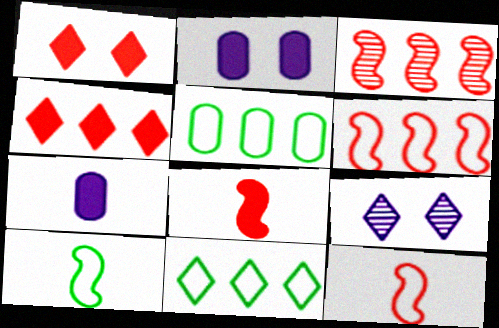[[5, 8, 9]]